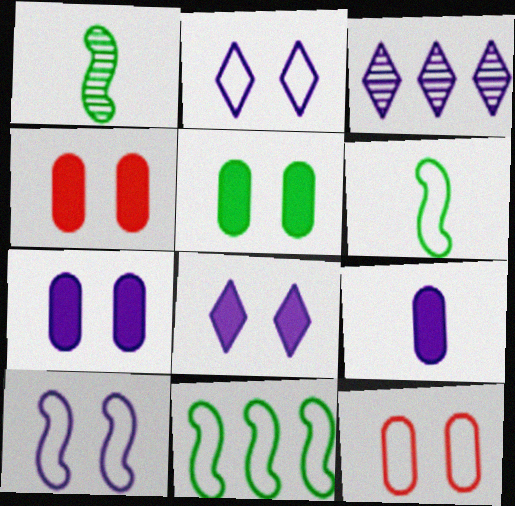[[3, 4, 6], 
[3, 9, 10], 
[4, 5, 7]]